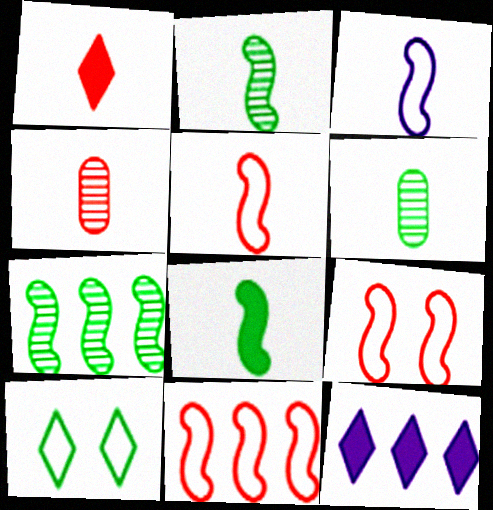[[1, 3, 6], 
[1, 4, 5], 
[5, 9, 11], 
[6, 9, 12]]